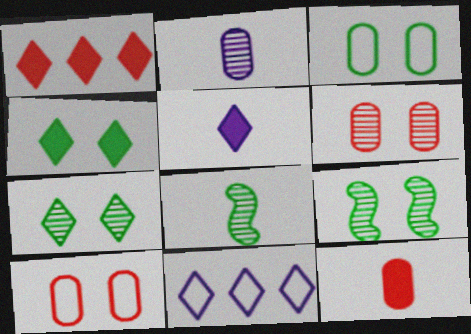[[1, 4, 5], 
[3, 4, 9], 
[9, 11, 12]]